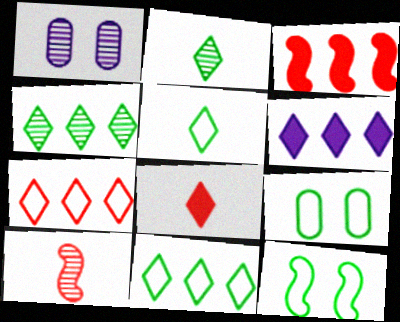[[1, 3, 5], 
[1, 4, 10], 
[4, 6, 7], 
[6, 9, 10]]